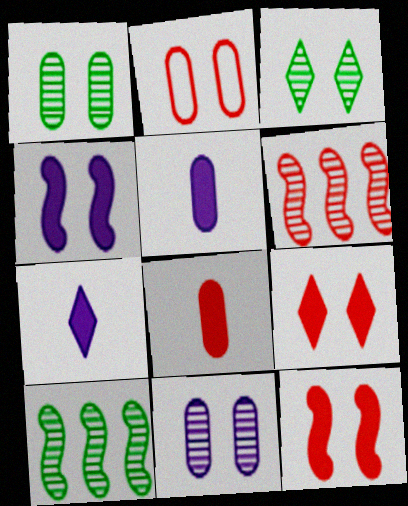[[2, 3, 4], 
[2, 7, 10]]